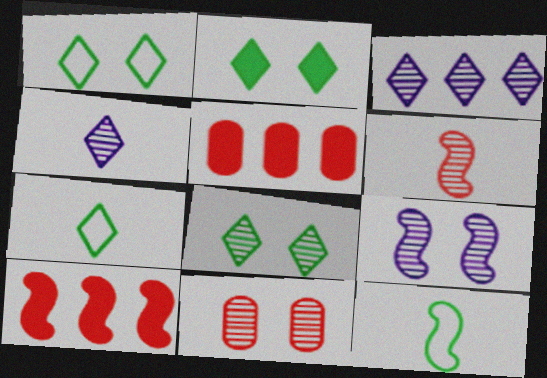[[1, 2, 8], 
[5, 7, 9], 
[8, 9, 11], 
[9, 10, 12]]